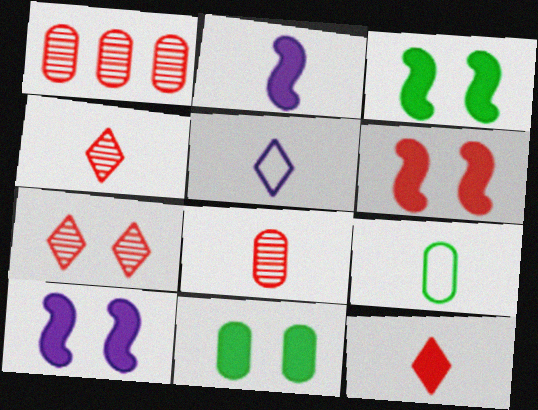[[1, 3, 5], 
[2, 4, 9], 
[3, 6, 10]]